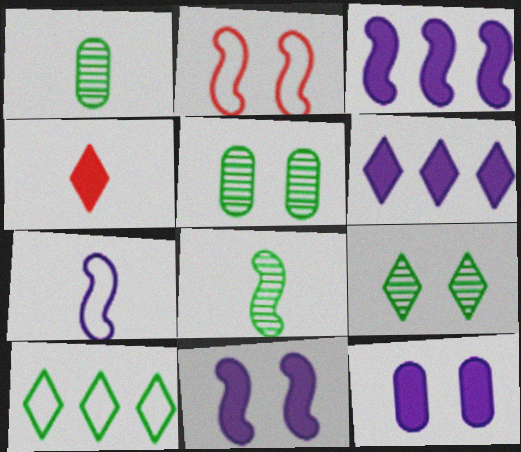[[1, 2, 6], 
[1, 4, 7], 
[2, 3, 8], 
[2, 9, 12]]